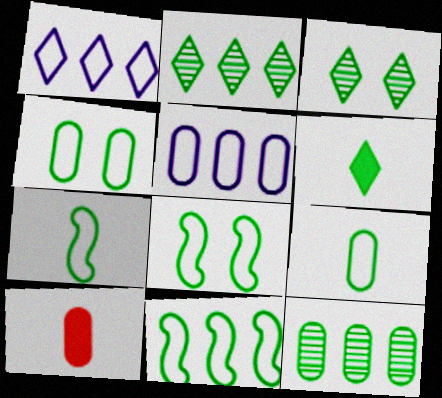[[6, 8, 12], 
[7, 8, 11]]